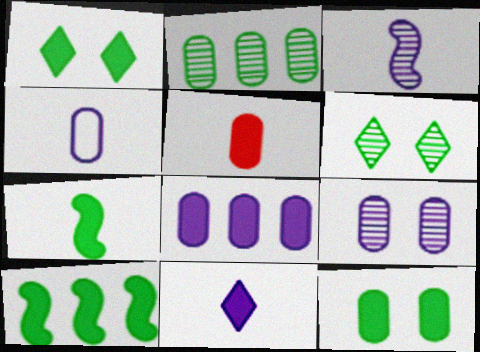[[3, 4, 11], 
[4, 8, 9], 
[5, 7, 11], 
[5, 8, 12]]